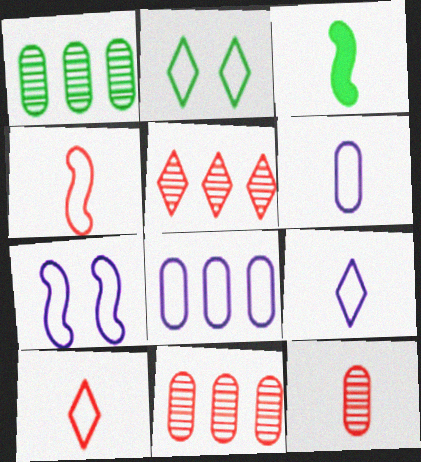[[1, 2, 3], 
[2, 4, 8], 
[3, 9, 12], 
[7, 8, 9]]